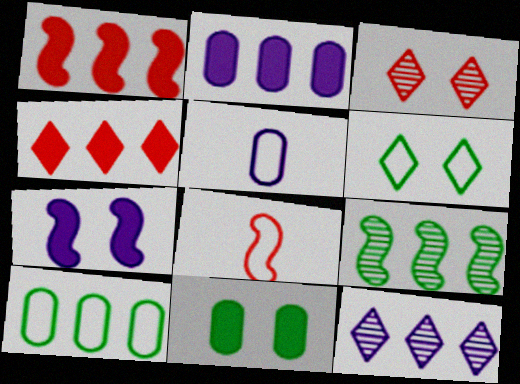[[1, 10, 12], 
[5, 7, 12], 
[7, 8, 9], 
[8, 11, 12]]